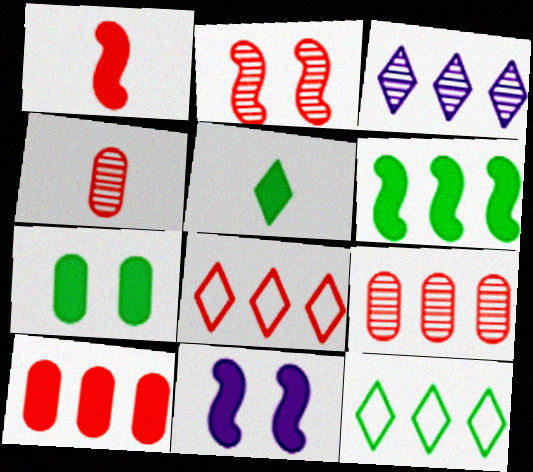[[1, 6, 11], 
[4, 11, 12], 
[5, 6, 7], 
[5, 10, 11]]